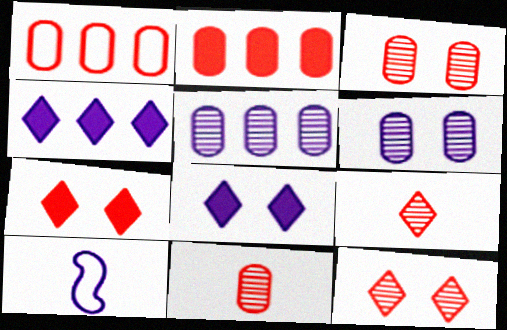[[4, 6, 10], 
[5, 8, 10]]